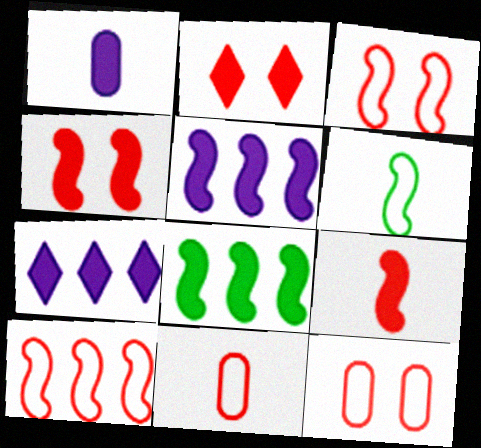[[1, 2, 8]]